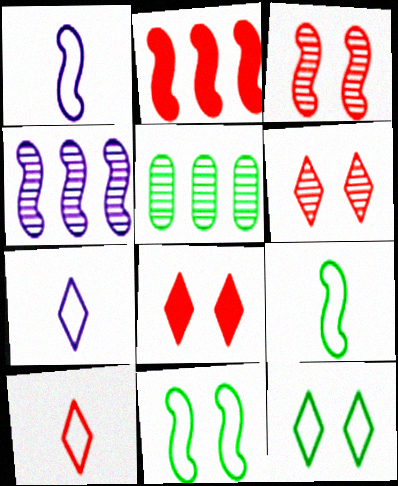[[1, 5, 8]]